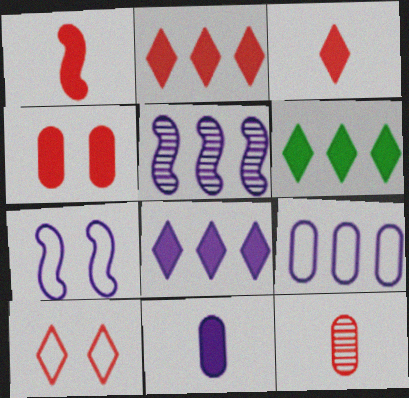[[1, 2, 4], 
[2, 6, 8], 
[5, 8, 9], 
[6, 7, 12]]